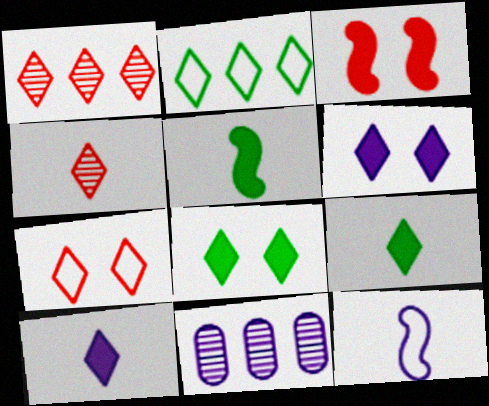[[2, 4, 6], 
[5, 7, 11], 
[6, 11, 12]]